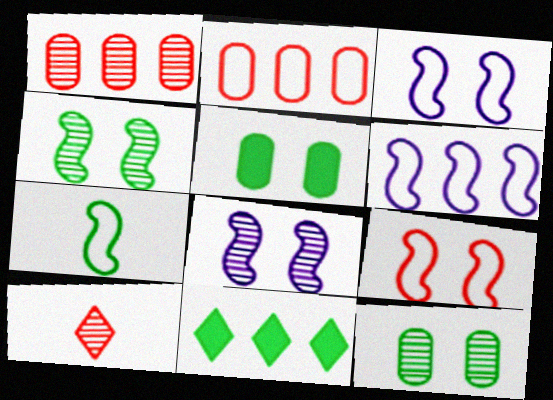[[1, 6, 11], 
[5, 6, 10], 
[6, 7, 9], 
[7, 11, 12]]